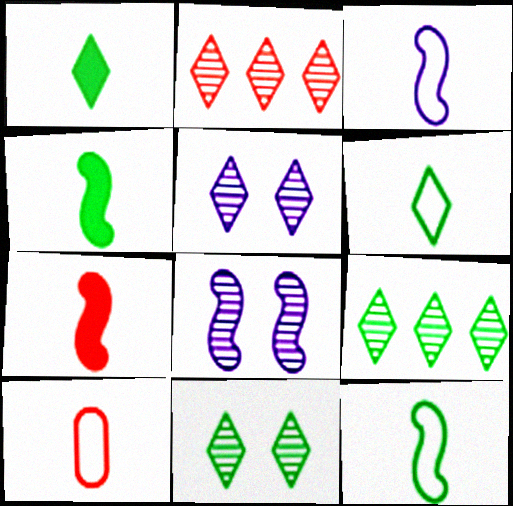[[3, 6, 10]]